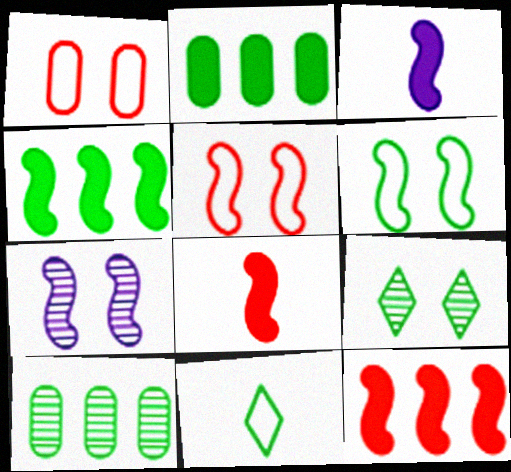[]